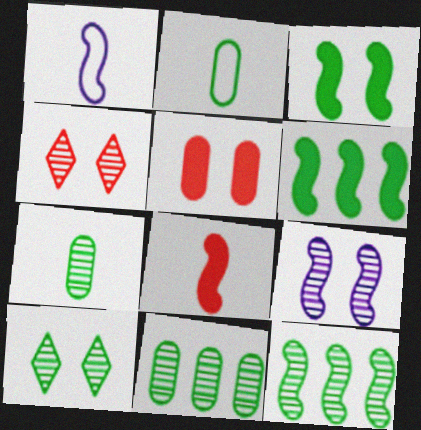[[2, 6, 10], 
[7, 10, 12]]